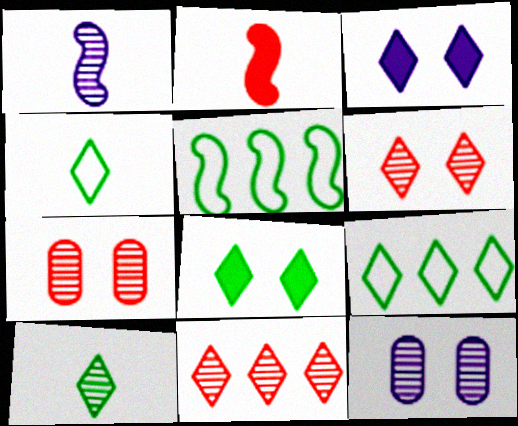[[2, 9, 12], 
[3, 4, 11], 
[8, 9, 10]]